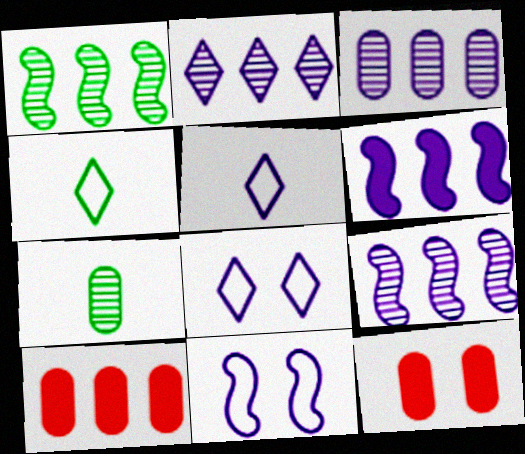[[1, 5, 12], 
[2, 3, 9], 
[4, 9, 12]]